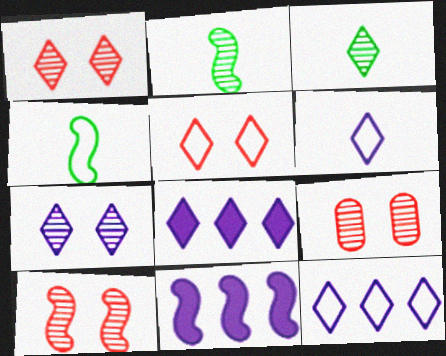[[1, 9, 10], 
[3, 5, 8], 
[4, 8, 9], 
[4, 10, 11], 
[6, 7, 8]]